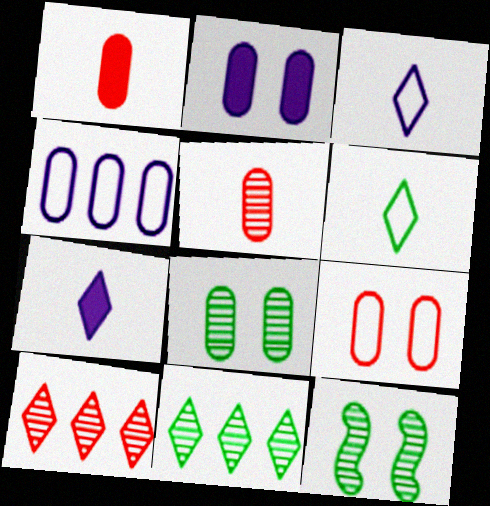[[1, 4, 8], 
[2, 8, 9]]